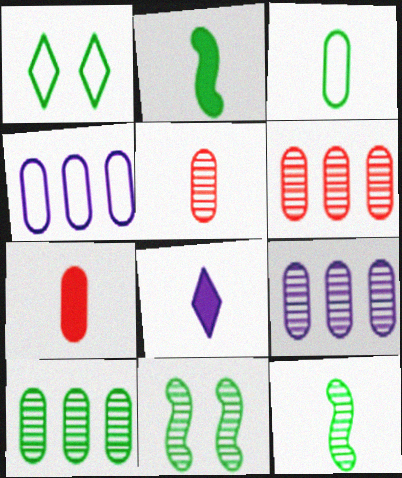[[1, 2, 10], 
[2, 7, 8], 
[6, 9, 10]]